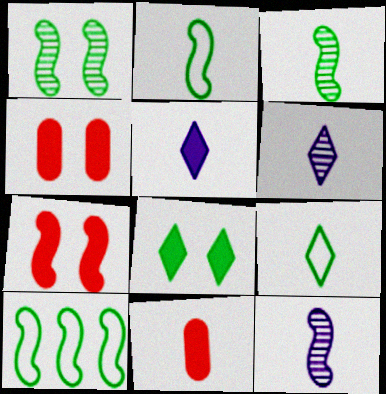[[2, 6, 11], 
[4, 6, 10], 
[7, 10, 12], 
[9, 11, 12]]